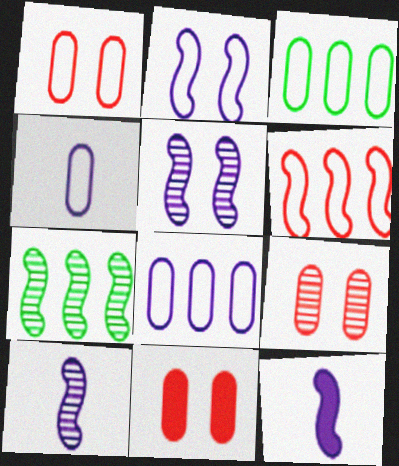[[1, 3, 4], 
[1, 9, 11]]